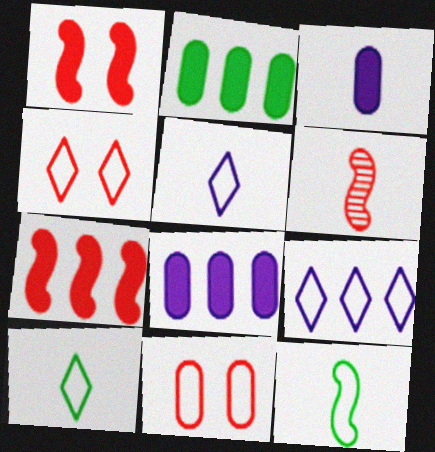[[3, 6, 10], 
[4, 9, 10], 
[9, 11, 12]]